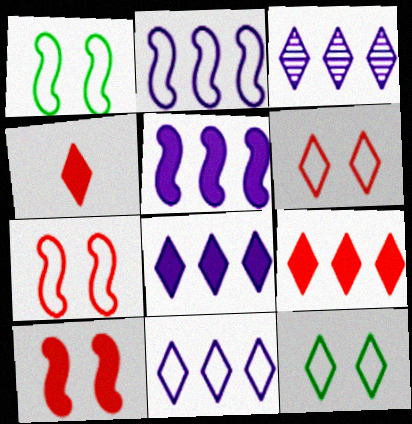[[3, 4, 12], 
[3, 8, 11]]